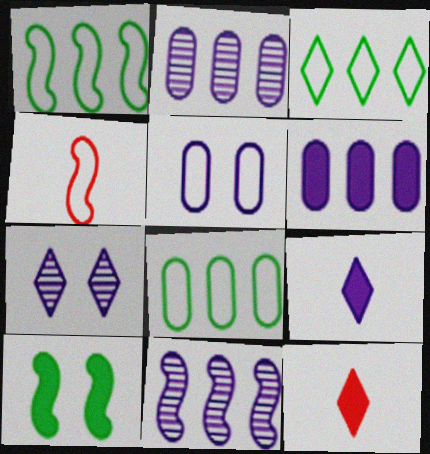[[1, 3, 8], 
[3, 4, 5], 
[3, 7, 12], 
[4, 10, 11], 
[5, 9, 11], 
[6, 10, 12]]